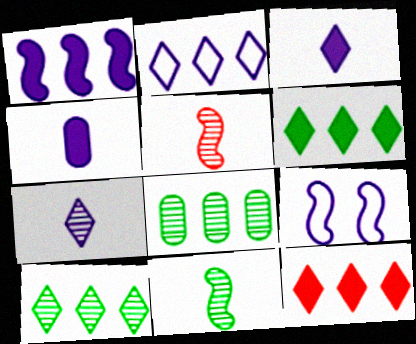[[2, 10, 12]]